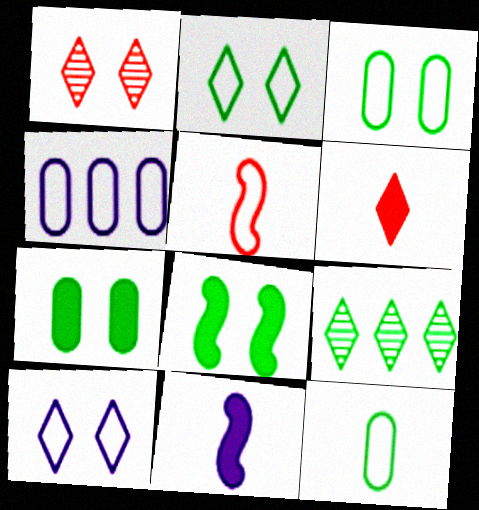[[2, 4, 5], 
[6, 9, 10], 
[8, 9, 12]]